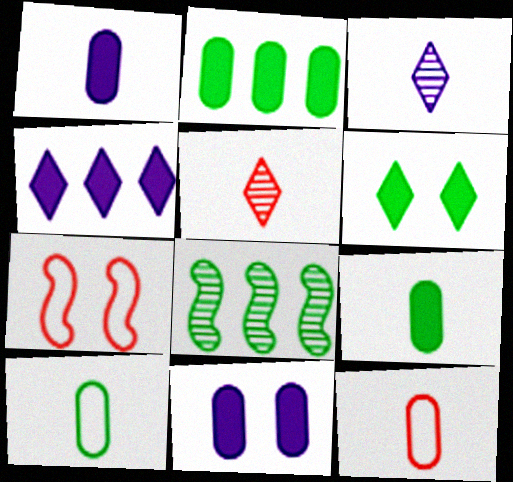[[2, 3, 7], 
[6, 8, 10]]